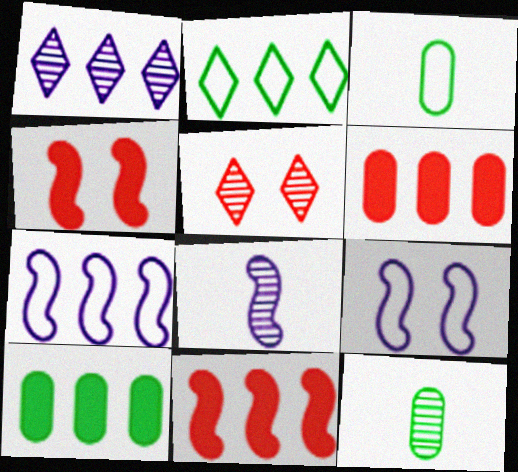[[1, 3, 4]]